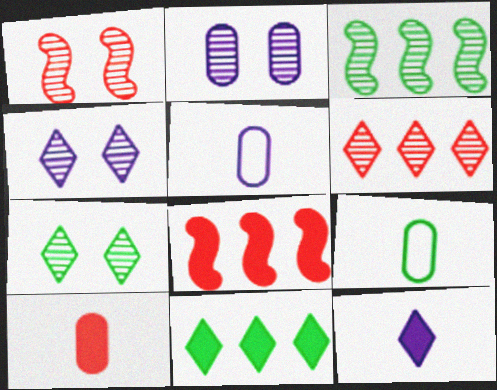[[1, 2, 7], 
[1, 5, 11], 
[4, 8, 9], 
[5, 7, 8]]